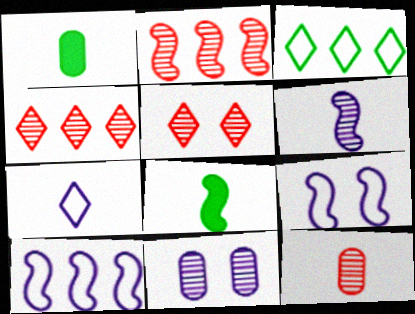[[1, 4, 9], 
[1, 5, 10], 
[2, 5, 12], 
[2, 8, 9], 
[7, 8, 12]]